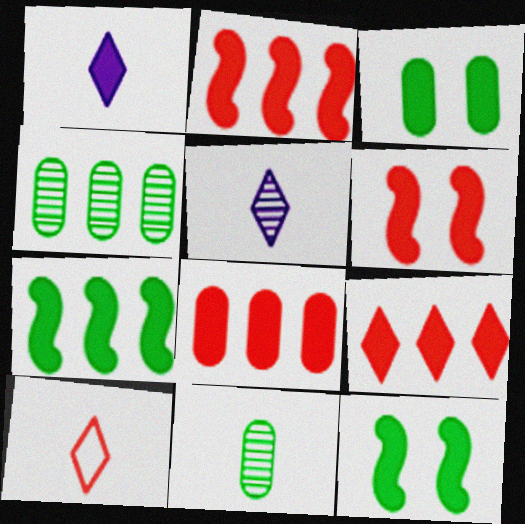[[1, 2, 3], 
[1, 8, 12], 
[2, 8, 9]]